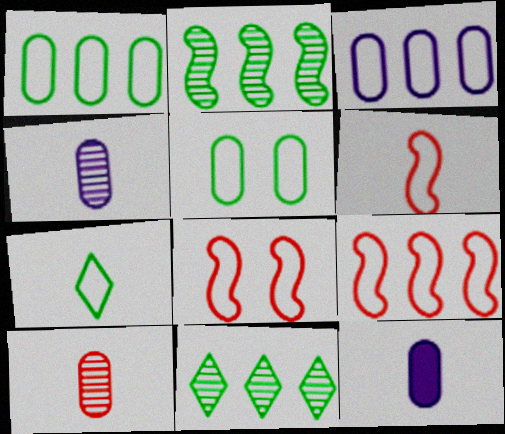[[3, 7, 8], 
[6, 8, 9], 
[8, 11, 12]]